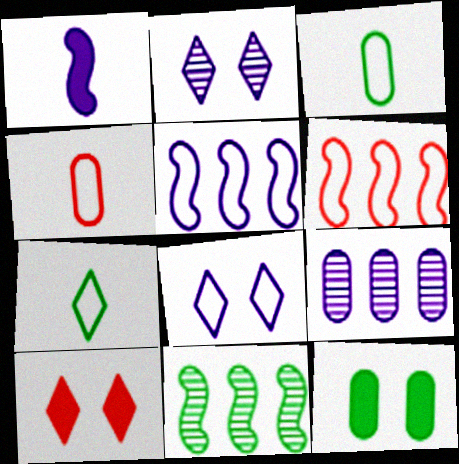[[1, 8, 9], 
[3, 6, 8], 
[4, 9, 12], 
[7, 11, 12]]